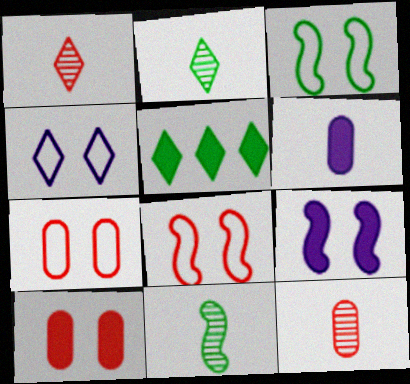[[1, 4, 5], 
[3, 4, 7]]